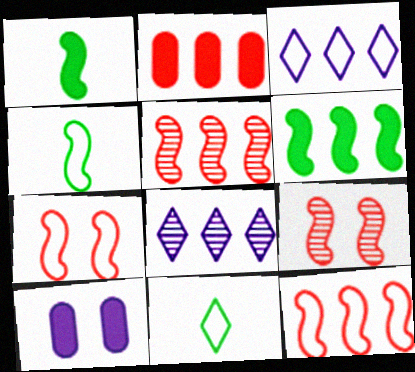[[5, 10, 11]]